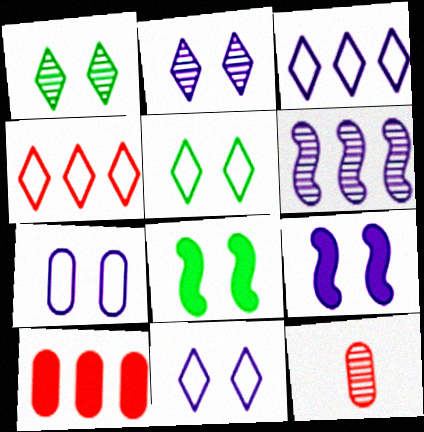[[1, 6, 12], 
[2, 7, 9], 
[3, 8, 12]]